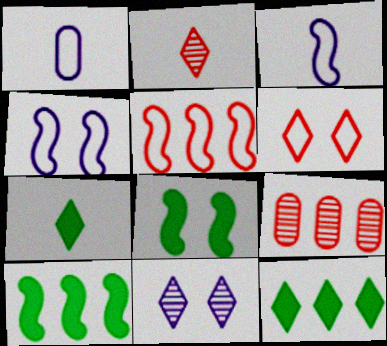[[4, 7, 9]]